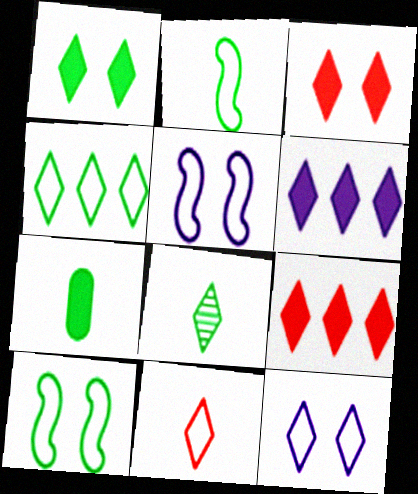[[1, 4, 8], 
[2, 7, 8], 
[4, 11, 12], 
[8, 9, 12]]